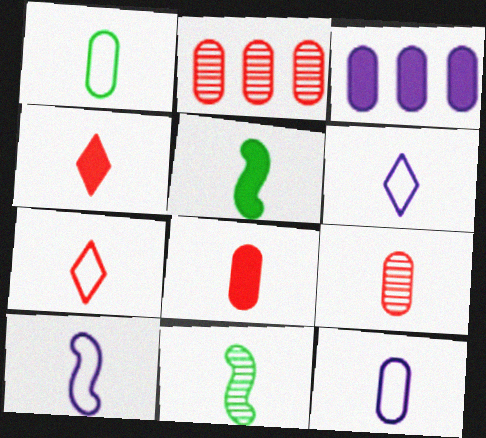[[1, 7, 10], 
[4, 11, 12], 
[5, 6, 9], 
[6, 8, 11], 
[6, 10, 12]]